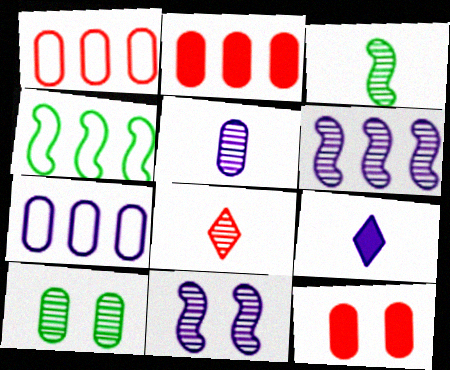[[3, 5, 8], 
[6, 8, 10], 
[7, 9, 11]]